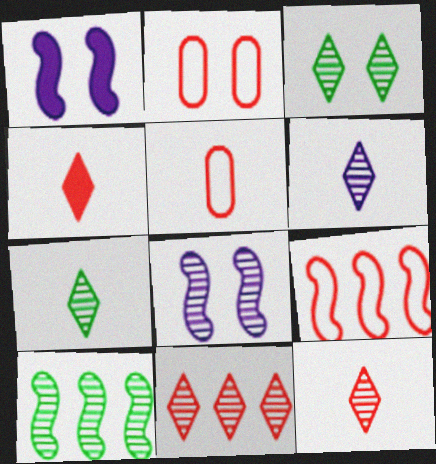[[1, 2, 3], 
[3, 6, 11], 
[6, 7, 12]]